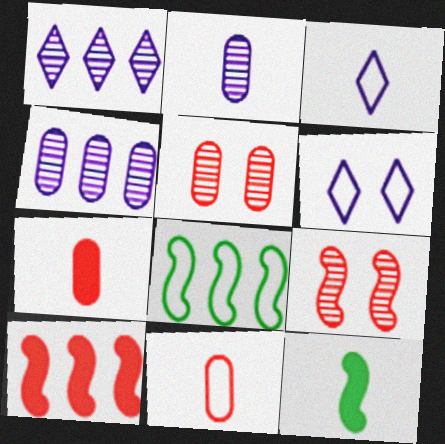[[6, 8, 11]]